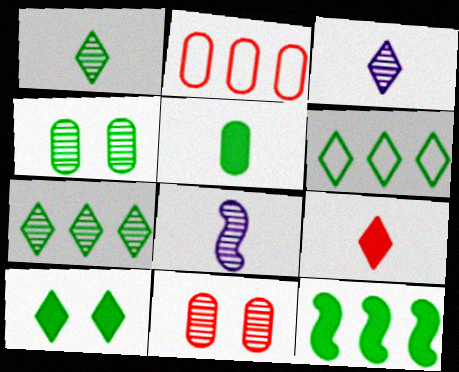[[1, 6, 10], 
[2, 8, 10], 
[5, 10, 12], 
[7, 8, 11]]